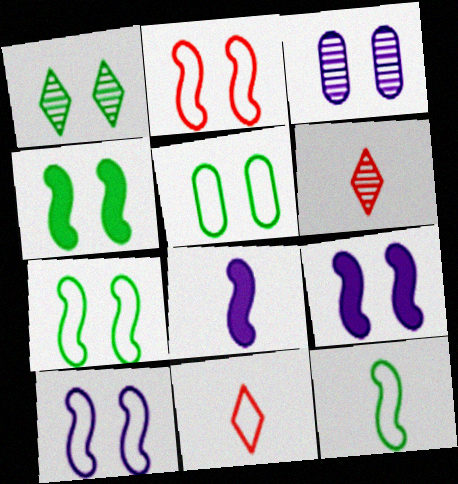[[1, 4, 5], 
[2, 7, 10]]